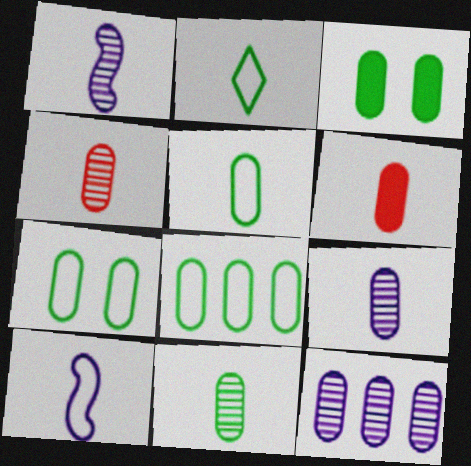[[1, 2, 6], 
[3, 8, 11], 
[4, 9, 11], 
[5, 6, 9], 
[5, 7, 8], 
[6, 7, 12]]